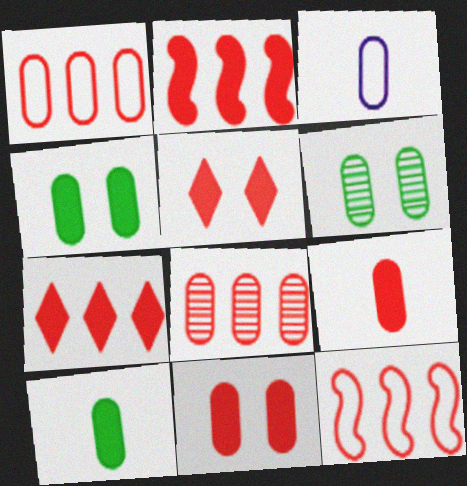[[2, 5, 9], 
[3, 4, 8], 
[7, 8, 12]]